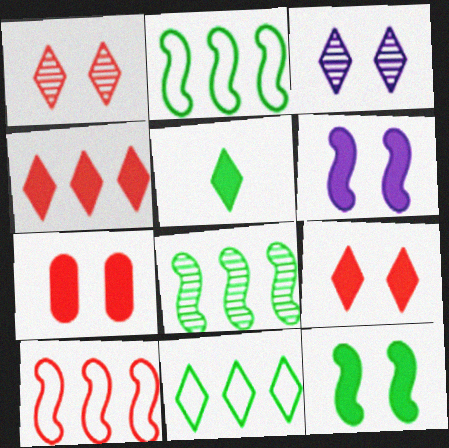[]